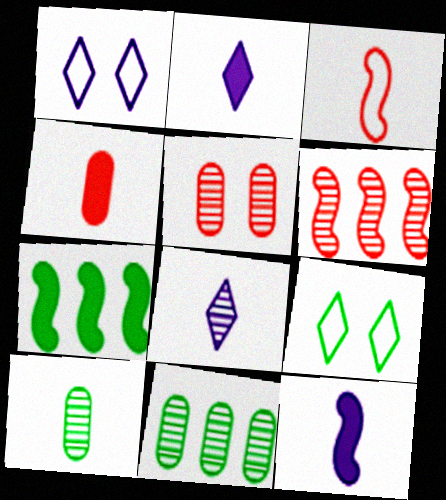[[2, 3, 10], 
[7, 9, 10]]